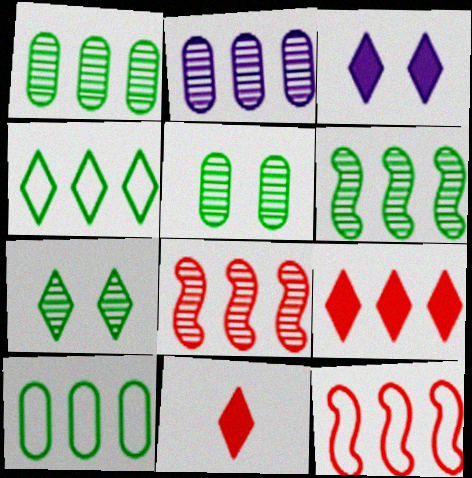[]